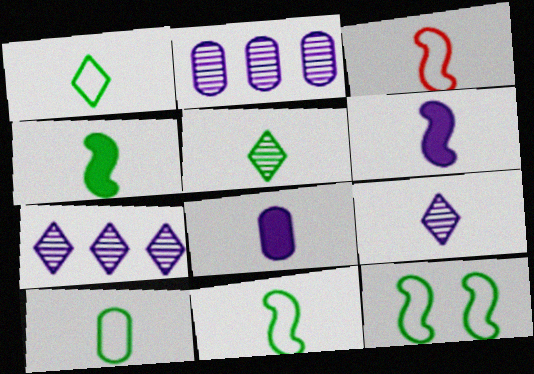[[1, 10, 11], 
[3, 5, 8], 
[4, 5, 10]]